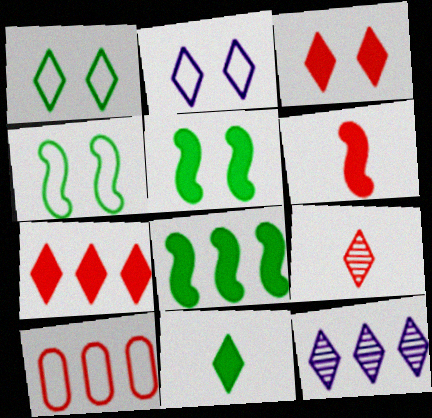[[8, 10, 12]]